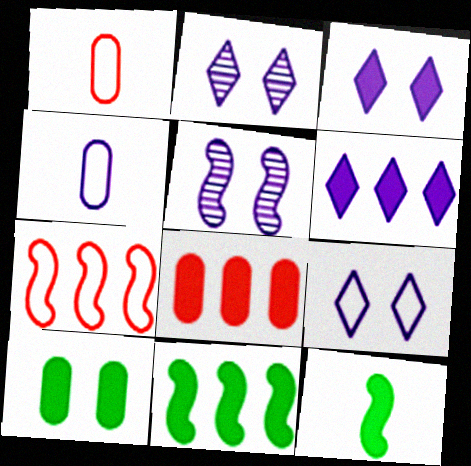[[1, 2, 11], 
[2, 3, 9], 
[3, 8, 12], 
[4, 5, 6], 
[5, 7, 12], 
[6, 8, 11]]